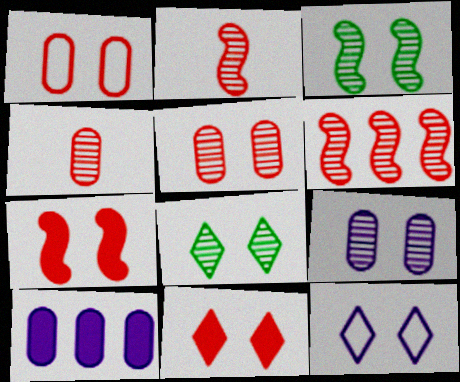[[8, 11, 12]]